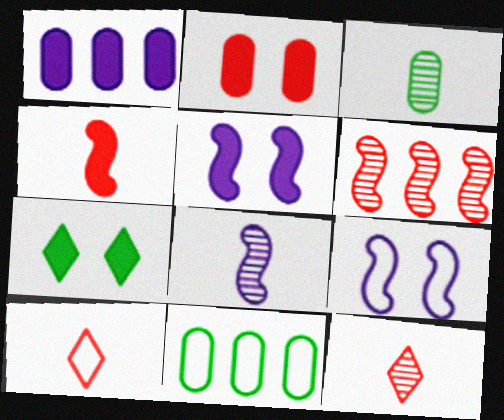[[1, 4, 7], 
[2, 5, 7], 
[2, 6, 10], 
[3, 8, 12], 
[5, 11, 12], 
[9, 10, 11]]